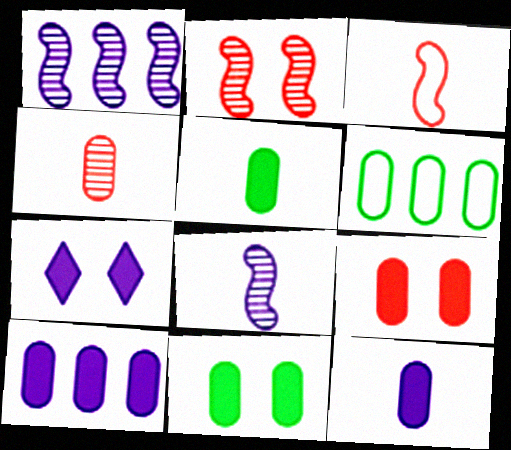[[5, 9, 10]]